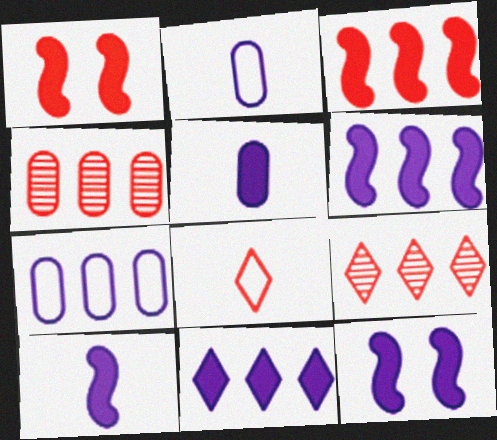[[1, 4, 8], 
[5, 11, 12], 
[6, 10, 12]]